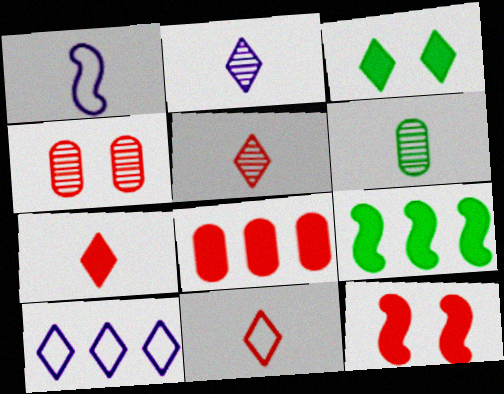[[1, 6, 7], 
[3, 5, 10], 
[5, 7, 11], 
[6, 10, 12], 
[7, 8, 12]]